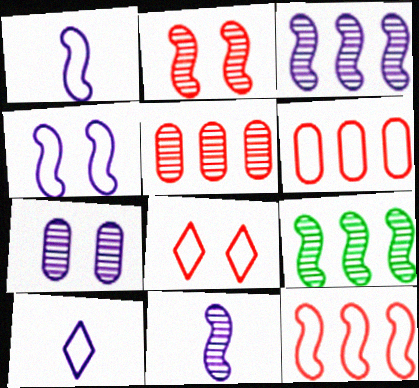[[2, 9, 11]]